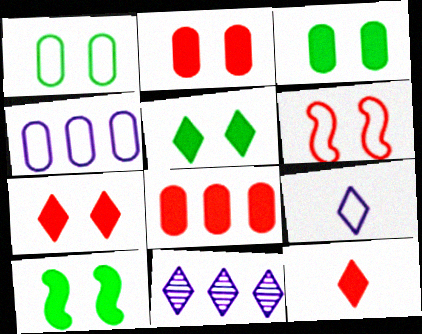[[3, 5, 10]]